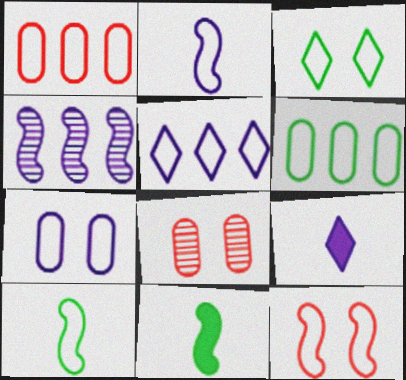[[1, 2, 3], 
[2, 5, 7], 
[3, 6, 10], 
[3, 7, 12], 
[4, 7, 9], 
[4, 11, 12], 
[5, 8, 11]]